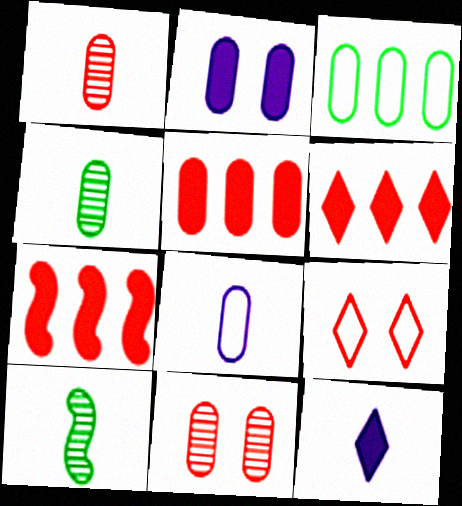[[1, 2, 3], 
[1, 7, 9], 
[5, 6, 7]]